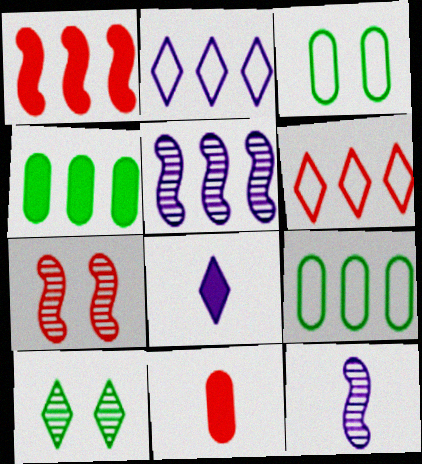[[4, 5, 6], 
[6, 7, 11], 
[6, 8, 10], 
[7, 8, 9]]